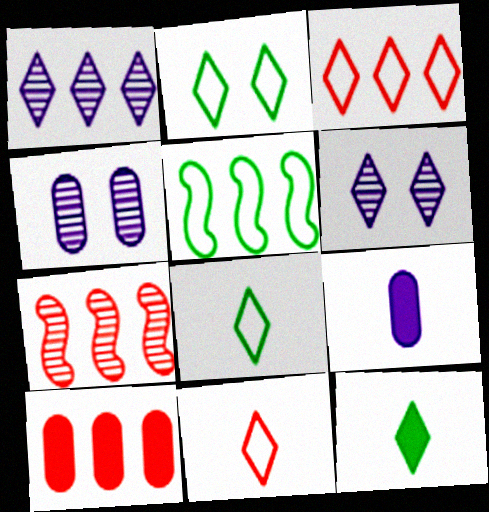[[1, 5, 10], 
[2, 7, 9], 
[3, 6, 12], 
[3, 7, 10]]